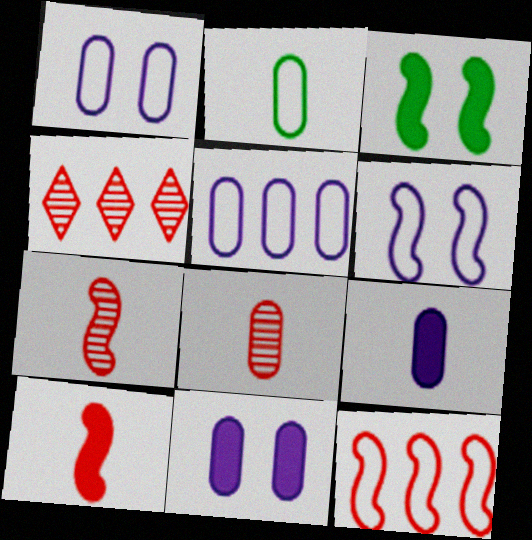[[2, 8, 9]]